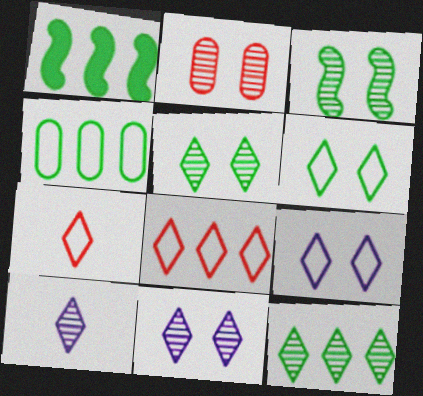[[1, 4, 12], 
[2, 3, 11]]